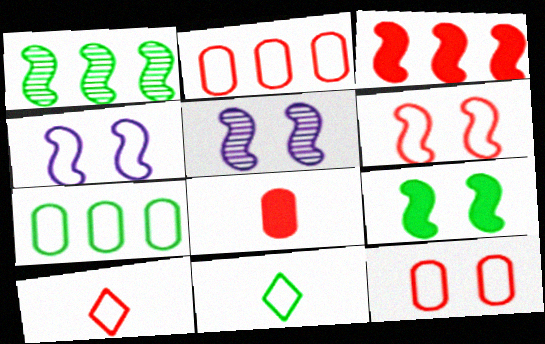[[2, 4, 11], 
[2, 6, 10], 
[4, 7, 10], 
[5, 6, 9]]